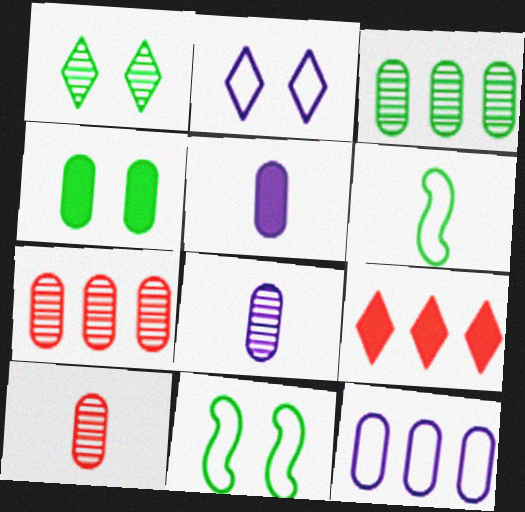[[1, 4, 11], 
[4, 10, 12], 
[8, 9, 11]]